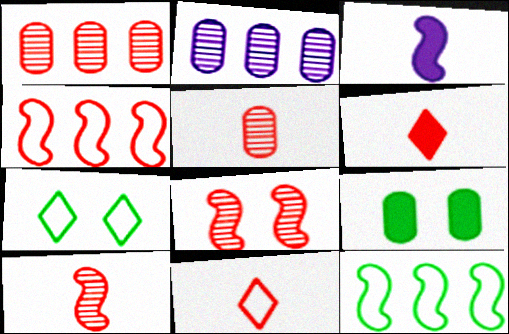[[1, 3, 7], 
[3, 8, 12]]